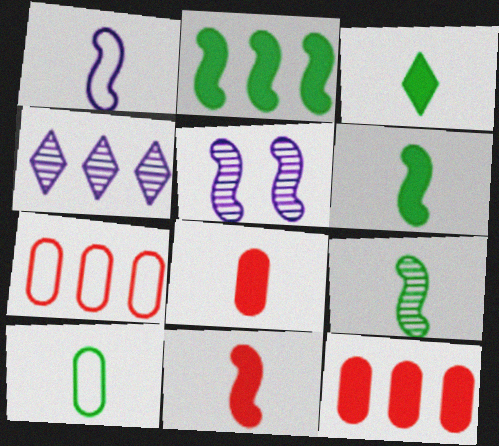[[1, 9, 11], 
[2, 4, 7], 
[3, 5, 7], 
[3, 9, 10]]